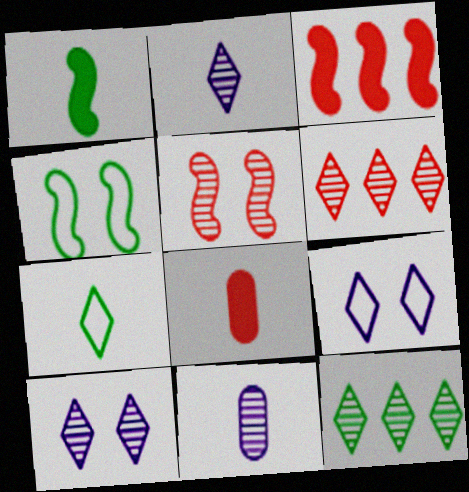[[5, 11, 12]]